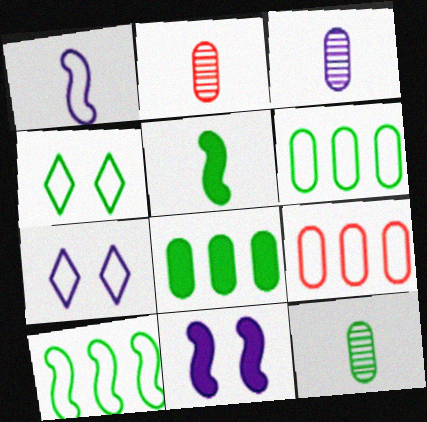[[1, 4, 9], 
[2, 3, 12]]